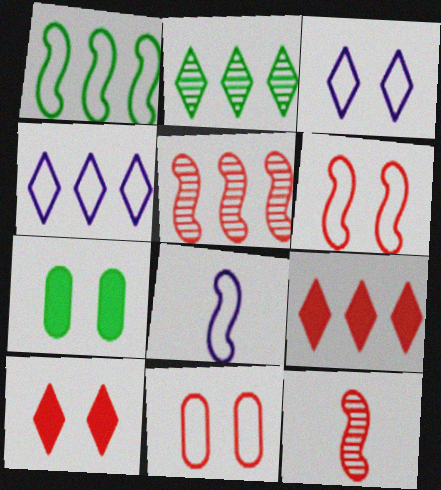[[1, 6, 8], 
[2, 4, 9], 
[4, 7, 12], 
[9, 11, 12]]